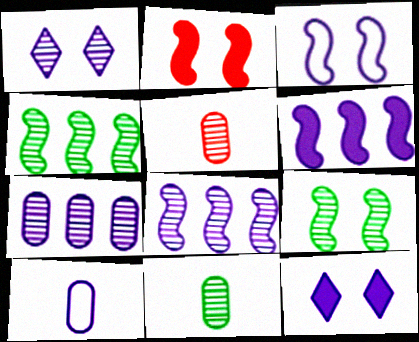[[1, 4, 5], 
[1, 6, 10], 
[2, 3, 9], 
[8, 10, 12]]